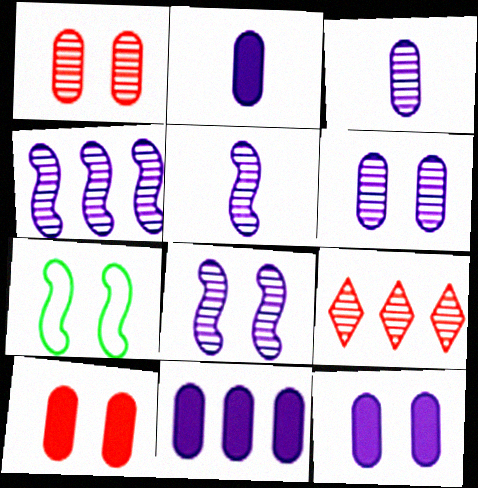[[2, 7, 9], 
[2, 11, 12], 
[4, 5, 8]]